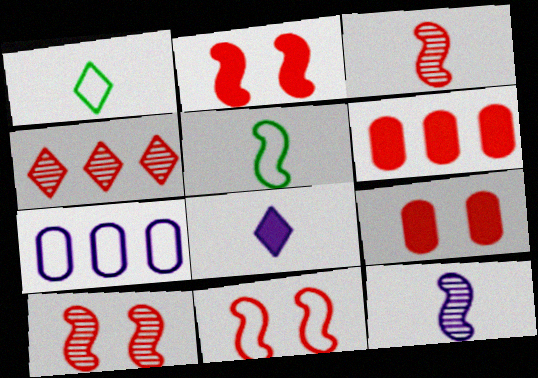[[1, 7, 11], 
[2, 10, 11]]